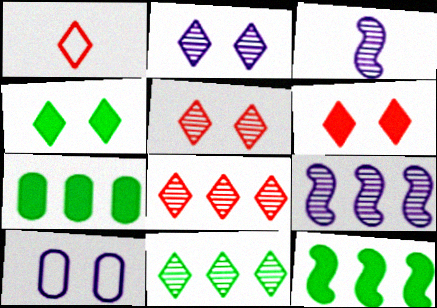[[1, 6, 8]]